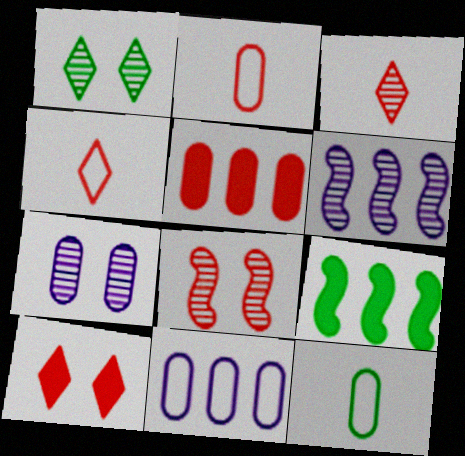[[1, 7, 8], 
[1, 9, 12], 
[4, 5, 8], 
[4, 7, 9], 
[5, 7, 12], 
[6, 10, 12]]